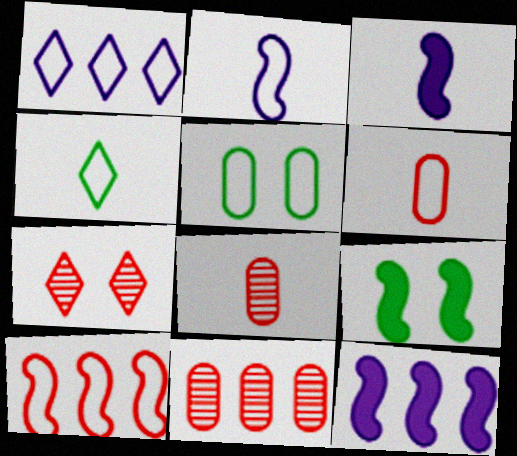[[1, 8, 9], 
[2, 4, 6], 
[3, 4, 8]]